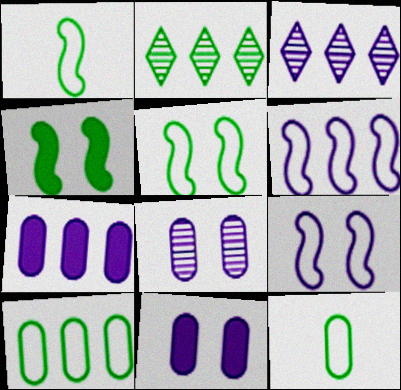[[2, 4, 12], 
[3, 6, 7]]